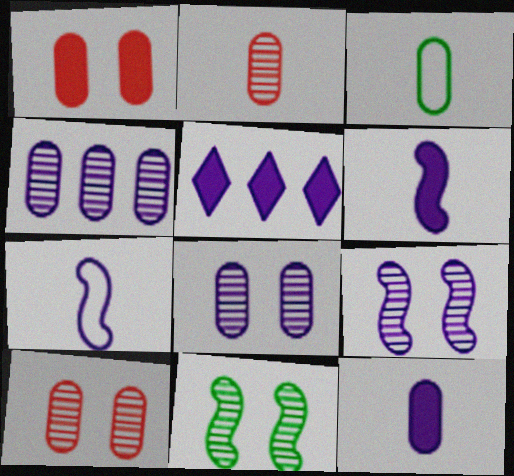[[1, 3, 4], 
[2, 3, 12], 
[5, 7, 8]]